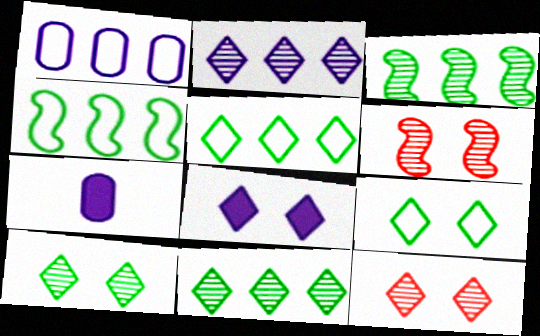[[4, 7, 12], 
[5, 6, 7], 
[8, 9, 12]]